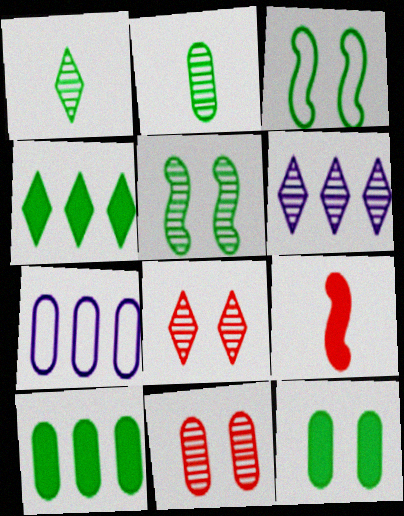[[1, 3, 10], 
[1, 6, 8], 
[2, 3, 4]]